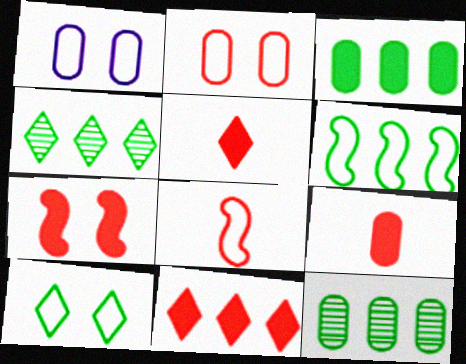[[1, 9, 12], 
[3, 4, 6], 
[7, 9, 11]]